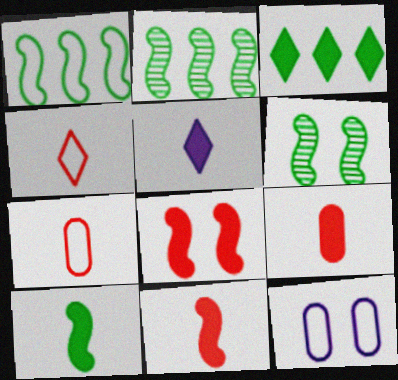[[1, 4, 12], 
[1, 6, 10], 
[5, 9, 10]]